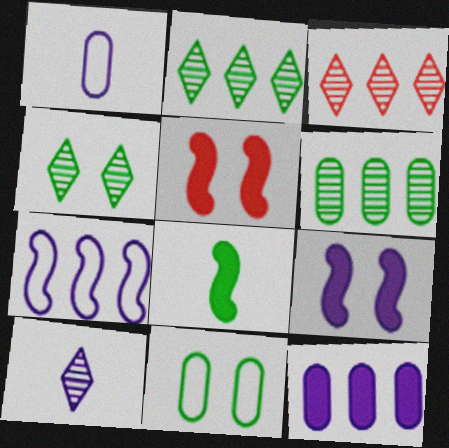[[1, 2, 5], 
[2, 8, 11], 
[3, 4, 10]]